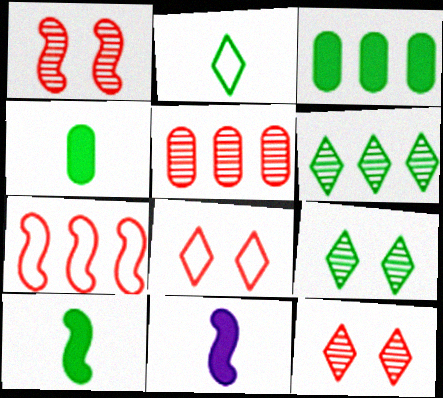[]